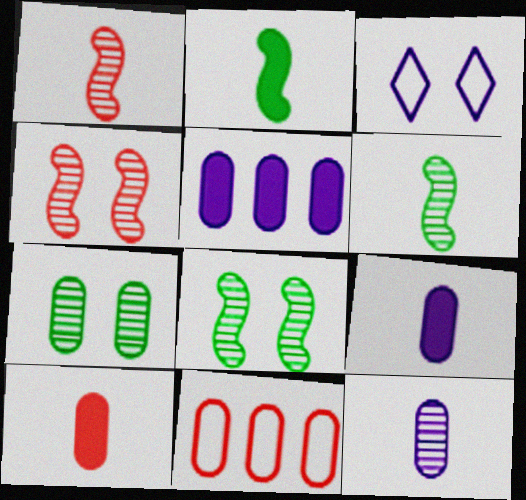[[7, 9, 11]]